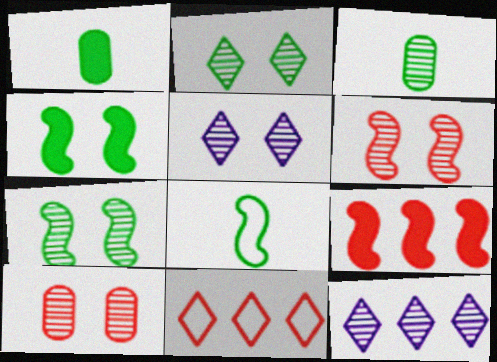[[3, 6, 12], 
[5, 7, 10]]